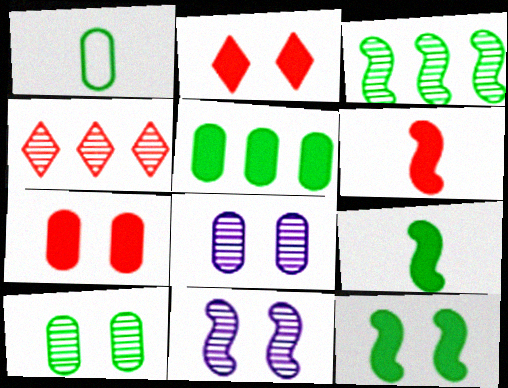[[1, 5, 10]]